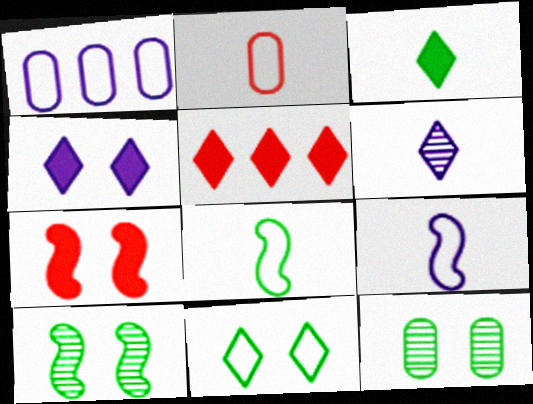[[3, 4, 5], 
[5, 6, 11], 
[5, 9, 12]]